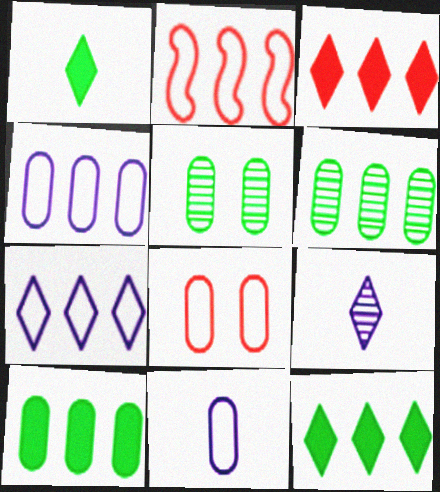[]